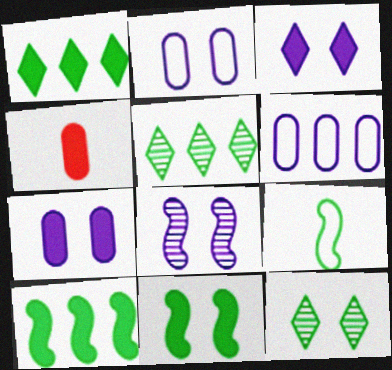[[2, 3, 8], 
[3, 4, 10]]